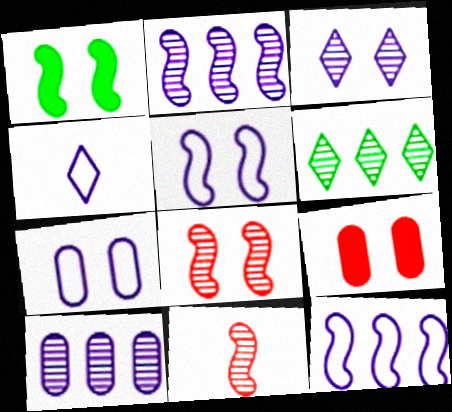[[1, 5, 8], 
[1, 11, 12], 
[4, 7, 12]]